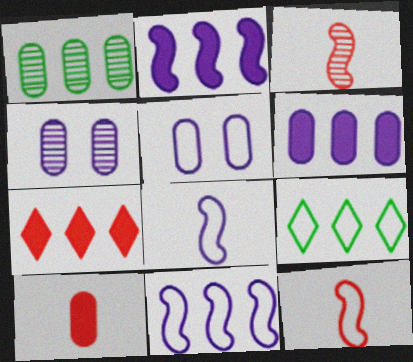[[1, 5, 10], 
[1, 7, 11], 
[5, 9, 12]]